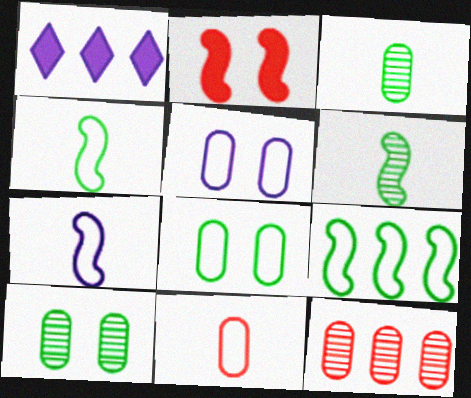[[1, 9, 12]]